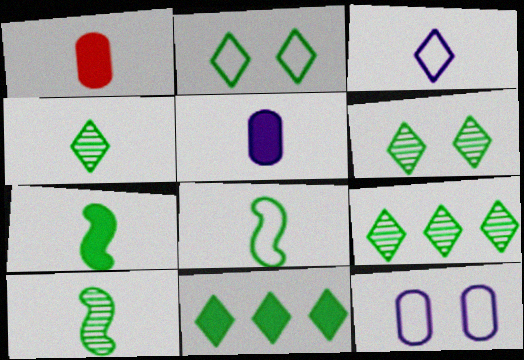[[1, 3, 10], 
[2, 4, 11], 
[4, 6, 9], 
[7, 8, 10]]